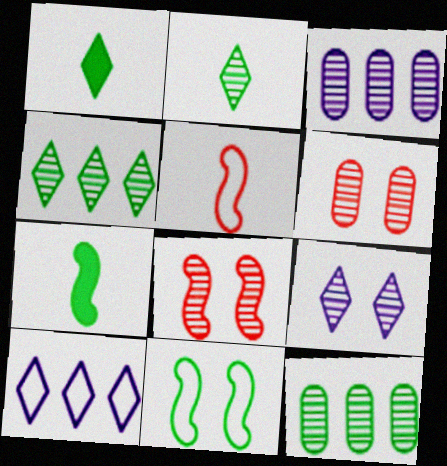[[1, 11, 12], 
[2, 3, 8], 
[6, 7, 10]]